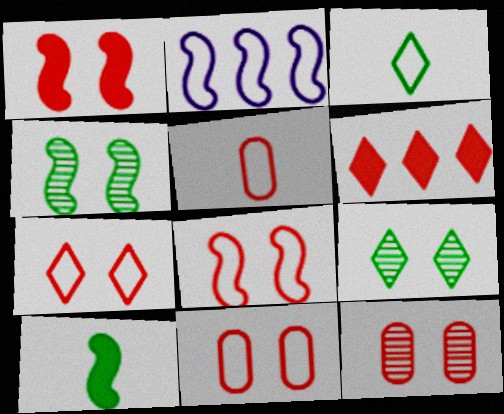[[1, 7, 12], 
[2, 3, 11], 
[7, 8, 11]]